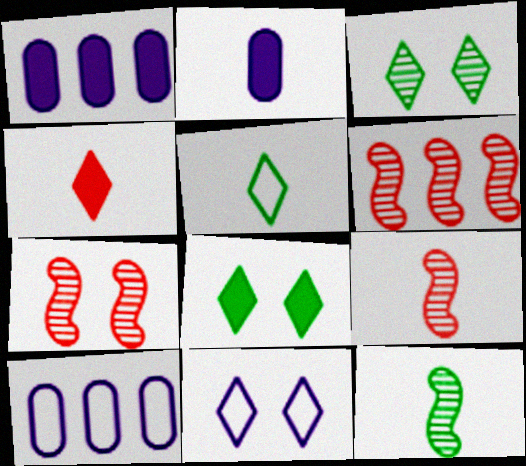[[1, 5, 7], 
[2, 5, 9], 
[6, 7, 9], 
[8, 9, 10]]